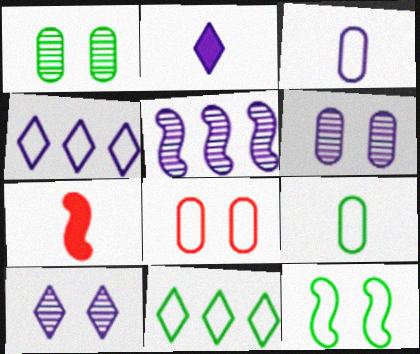[[1, 4, 7], 
[2, 4, 10], 
[5, 7, 12], 
[6, 7, 11], 
[9, 11, 12]]